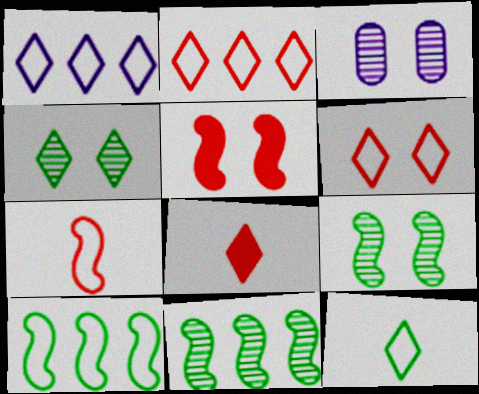[[1, 4, 8], 
[1, 6, 12], 
[3, 8, 10]]